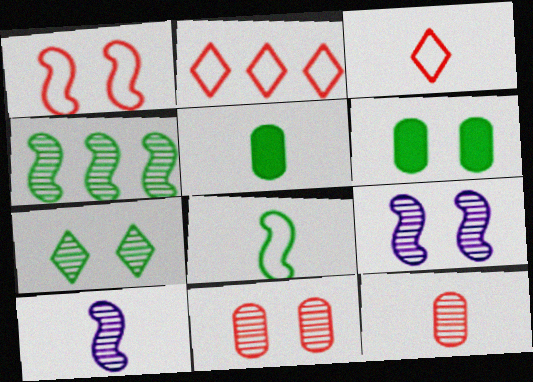[[2, 5, 9], 
[2, 6, 10], 
[3, 5, 10], 
[7, 9, 11]]